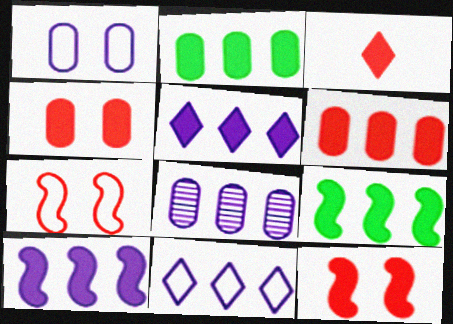[[3, 6, 12], 
[5, 6, 9], 
[8, 10, 11]]